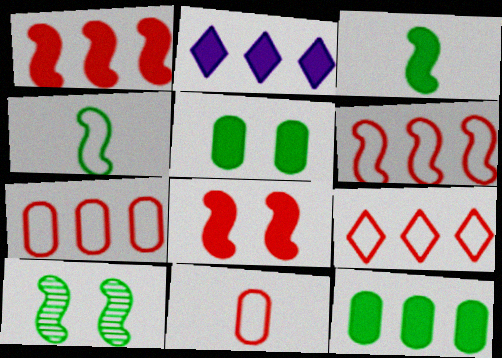[[1, 2, 12], 
[2, 10, 11], 
[6, 7, 9]]